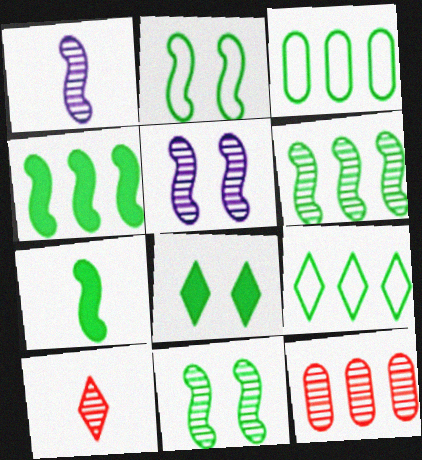[[2, 6, 7]]